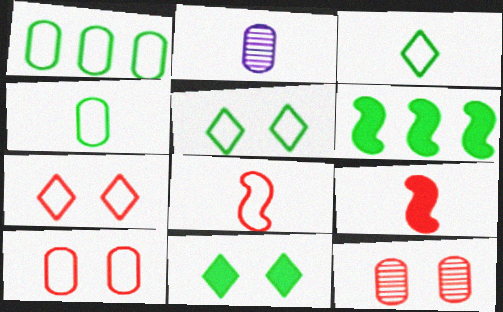[[2, 3, 9], 
[2, 6, 7]]